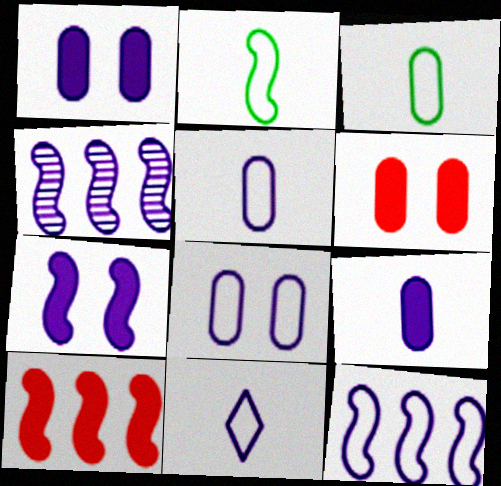[[1, 4, 11], 
[8, 11, 12]]